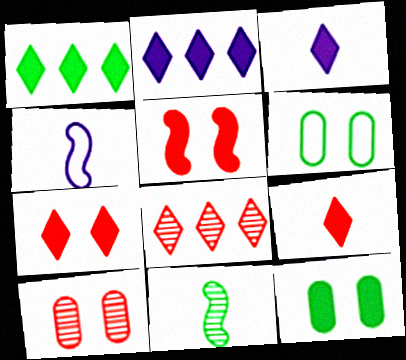[[1, 3, 7], 
[1, 4, 10], 
[1, 6, 11], 
[4, 8, 12]]